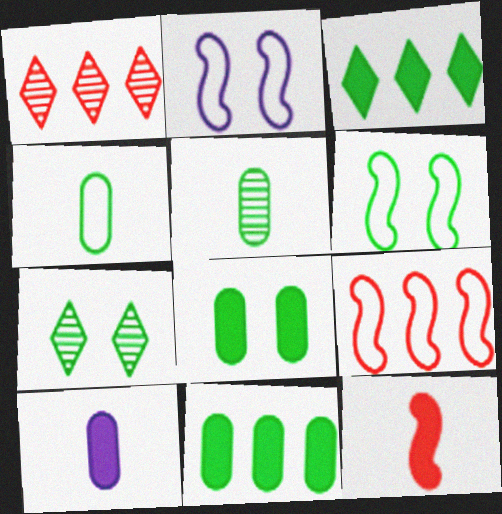[[1, 6, 10], 
[3, 5, 6], 
[6, 7, 8], 
[7, 9, 10]]